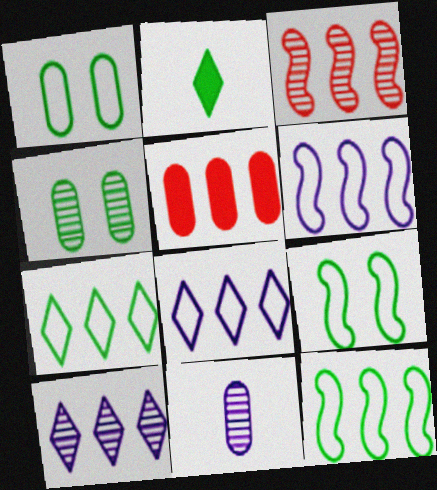[[1, 5, 11], 
[2, 4, 12], 
[5, 10, 12]]